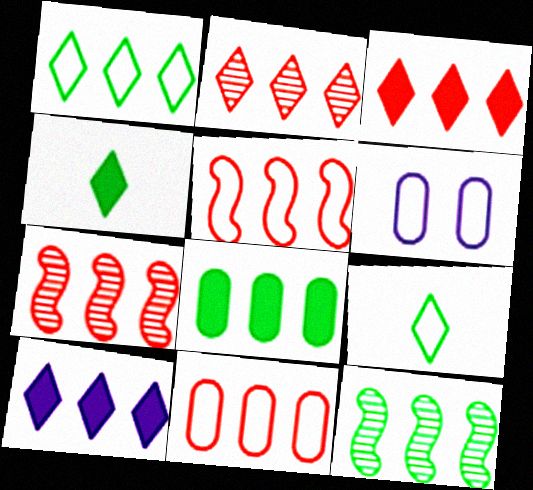[[1, 2, 10], 
[1, 8, 12], 
[3, 7, 11], 
[4, 6, 7], 
[5, 6, 9], 
[10, 11, 12]]